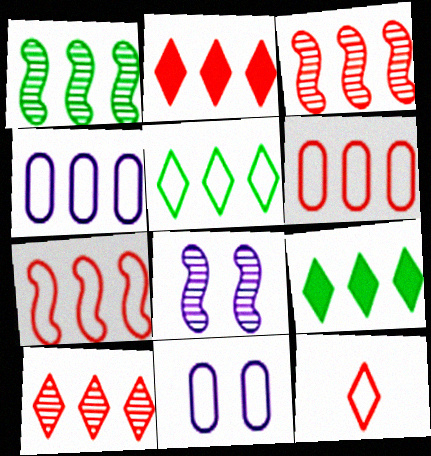[[1, 2, 4], 
[2, 3, 6], 
[3, 4, 9], 
[4, 5, 7]]